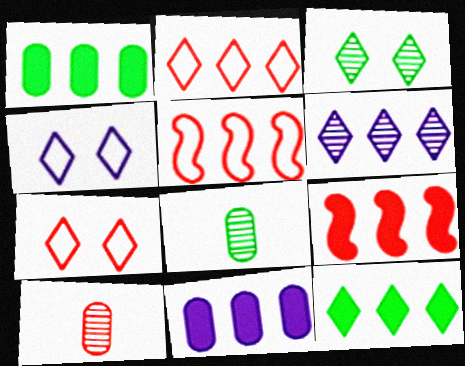[[1, 5, 6], 
[2, 6, 12], 
[4, 8, 9], 
[7, 9, 10], 
[9, 11, 12]]